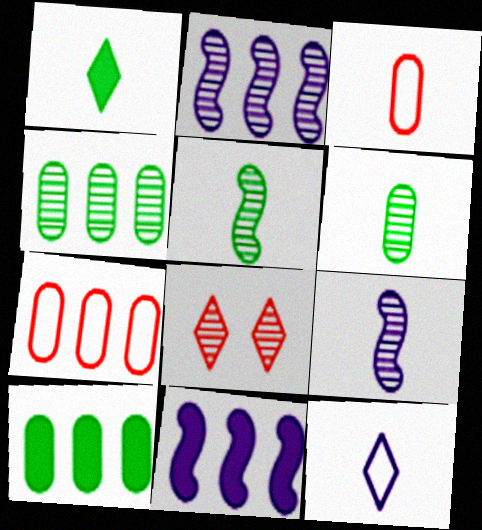[[1, 3, 9], 
[2, 6, 8], 
[4, 8, 9]]